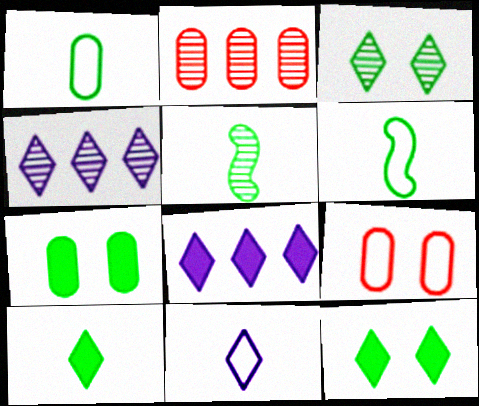[[1, 5, 10], 
[5, 8, 9]]